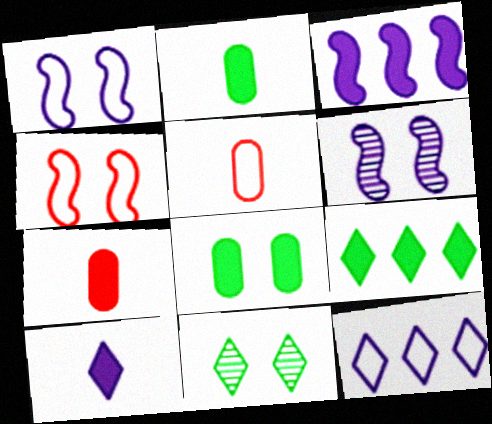[[3, 5, 11], 
[5, 6, 9]]